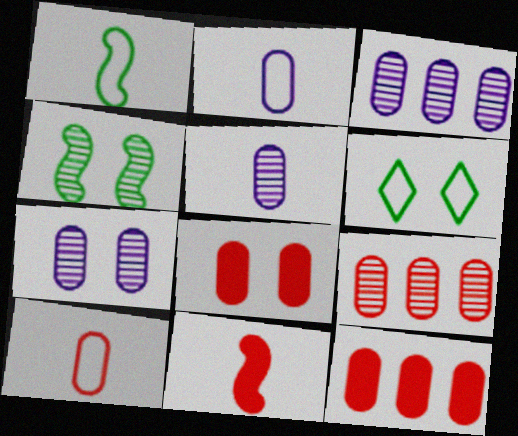[[3, 5, 7], 
[3, 6, 11], 
[8, 9, 10]]